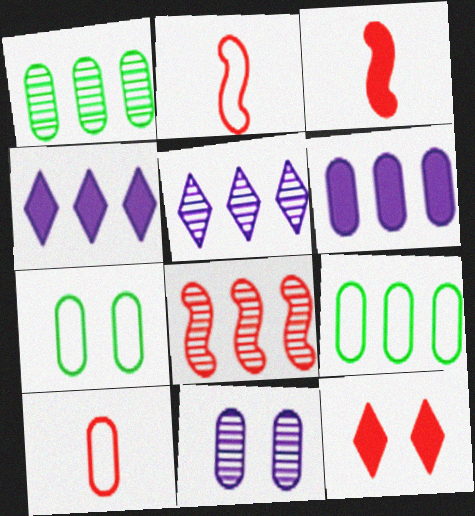[[1, 5, 8], 
[3, 5, 7], 
[4, 8, 9], 
[8, 10, 12]]